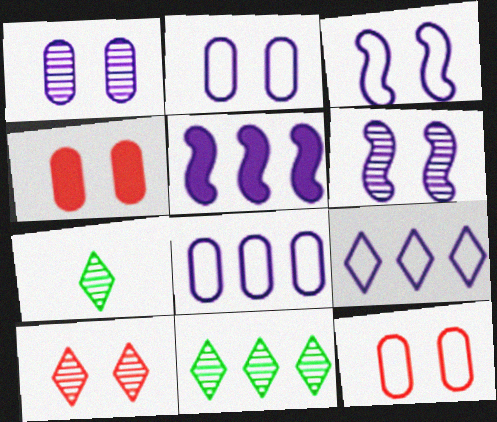[[5, 7, 12]]